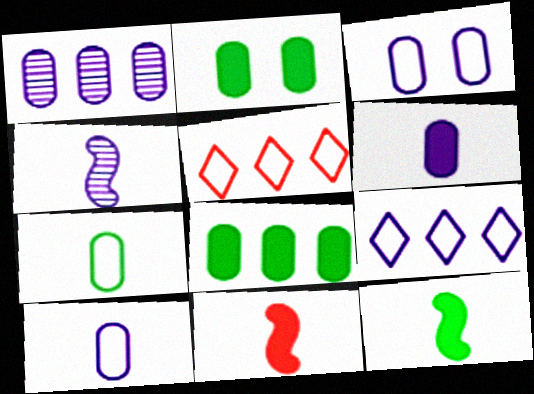[[1, 3, 6], 
[2, 4, 5]]